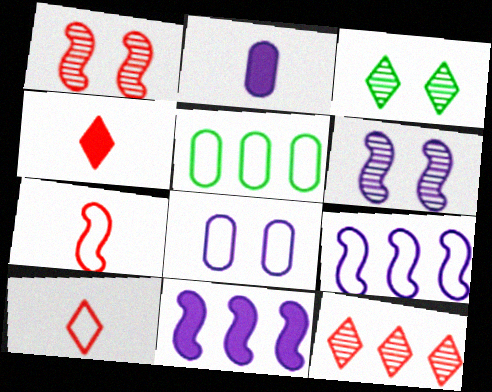[[4, 5, 6], 
[5, 11, 12]]